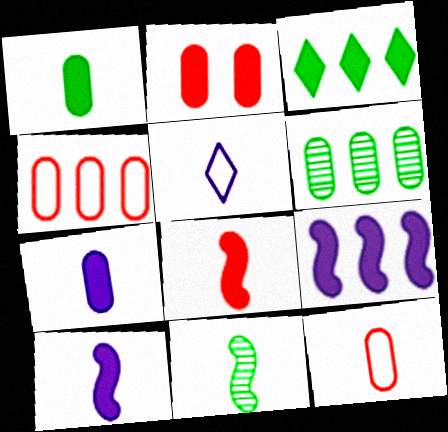[[2, 3, 10]]